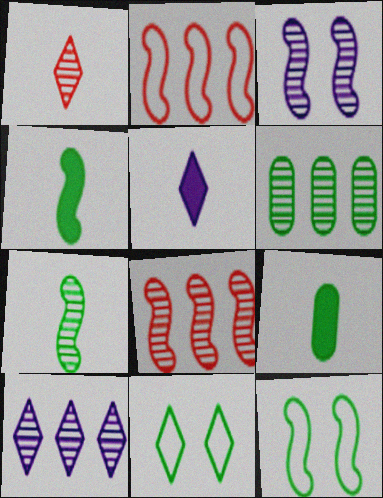[[1, 3, 6], 
[2, 3, 4], 
[3, 7, 8], 
[4, 6, 11], 
[6, 8, 10]]